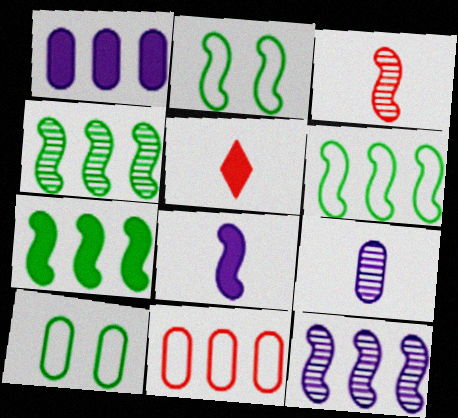[[4, 6, 7], 
[5, 10, 12]]